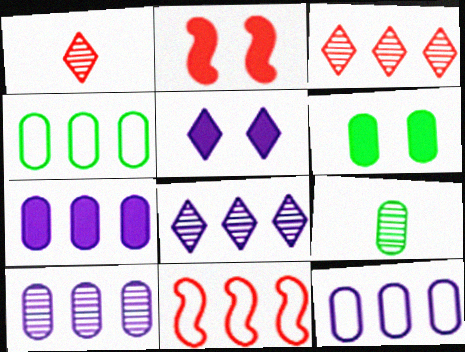[[2, 5, 6], 
[4, 6, 9], 
[5, 9, 11], 
[7, 10, 12]]